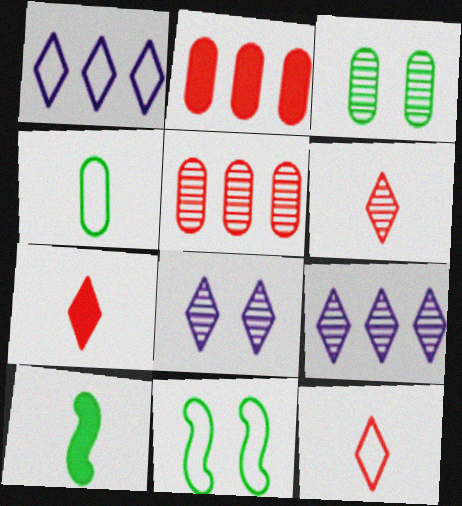[[6, 7, 12]]